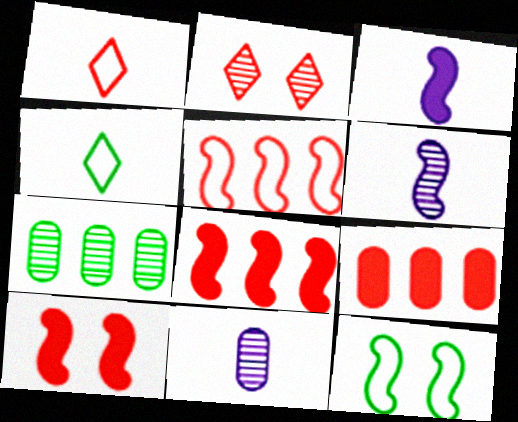[[2, 6, 7], 
[6, 8, 12]]